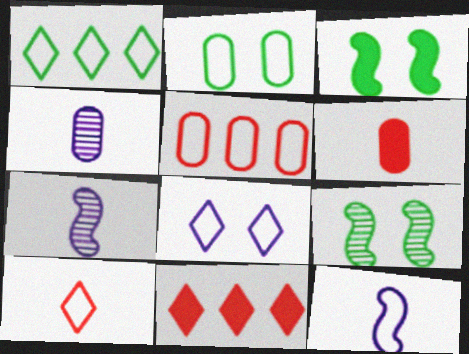[[1, 8, 10], 
[2, 7, 11]]